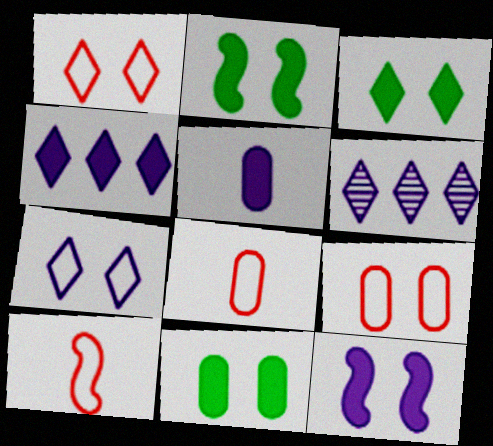[[2, 3, 11], 
[2, 6, 8], 
[4, 5, 12], 
[6, 10, 11]]